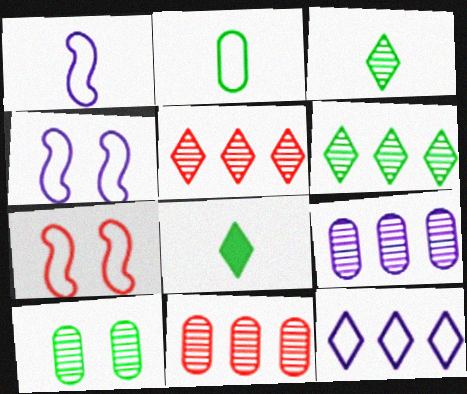[[2, 7, 12], 
[4, 8, 11], 
[7, 8, 9]]